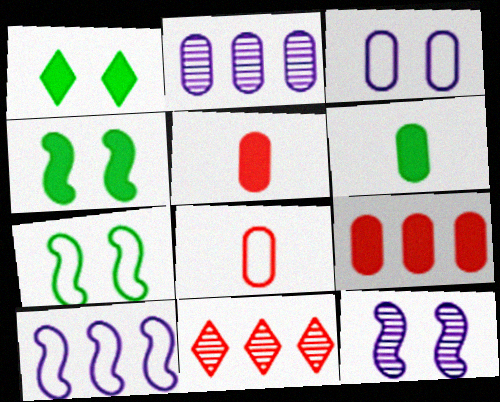[]